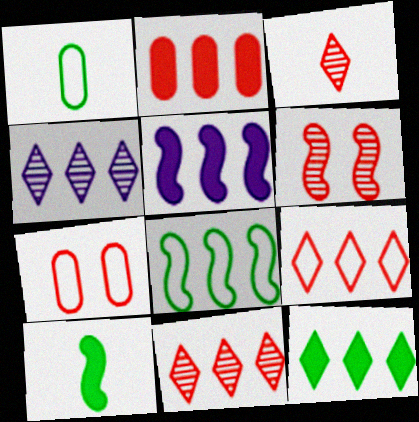[[2, 4, 8], 
[2, 5, 12], 
[4, 7, 10], 
[4, 9, 12]]